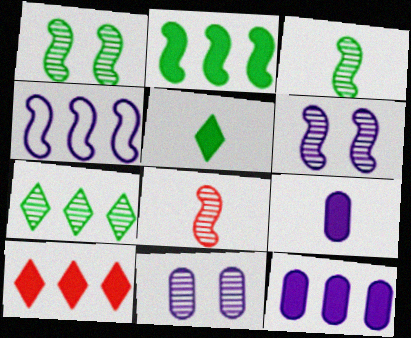[[2, 10, 12], 
[7, 8, 11]]